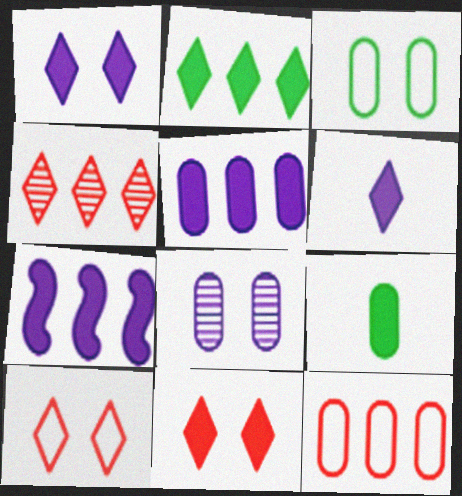[[2, 6, 11], 
[7, 9, 11], 
[8, 9, 12]]